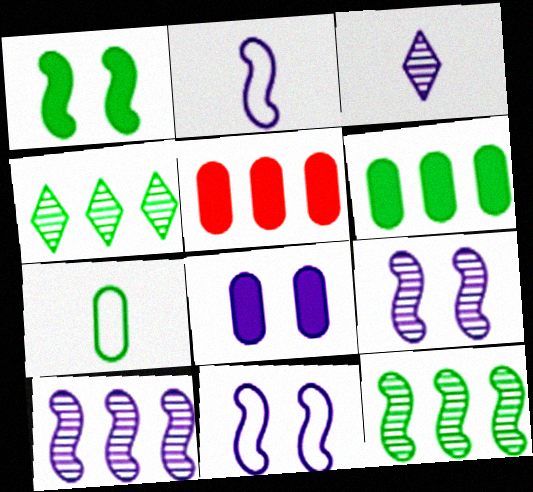[[1, 4, 7]]